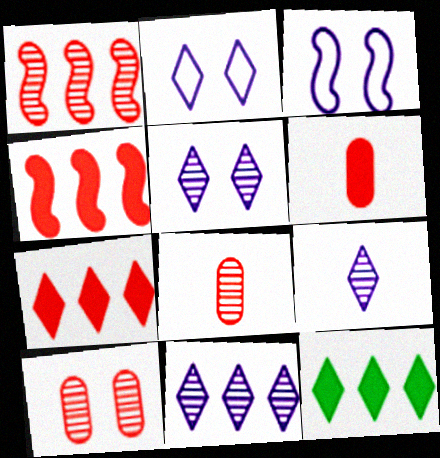[[3, 8, 12], 
[5, 9, 11]]